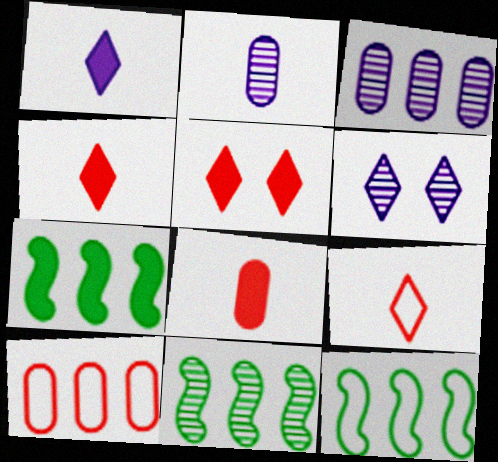[[2, 5, 12], 
[6, 8, 12], 
[7, 11, 12]]